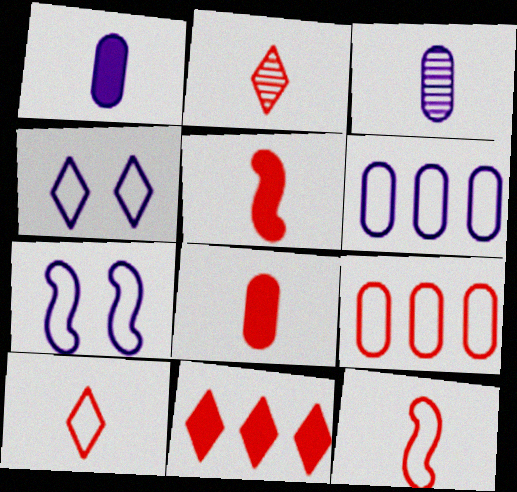[[2, 8, 12]]